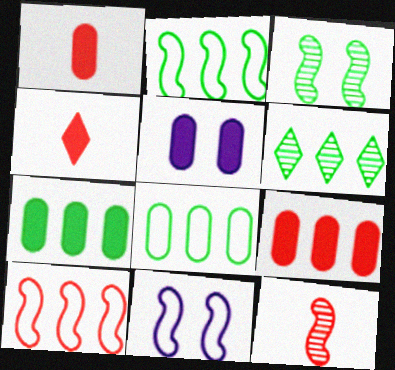[[1, 5, 7], 
[1, 6, 11], 
[2, 6, 7]]